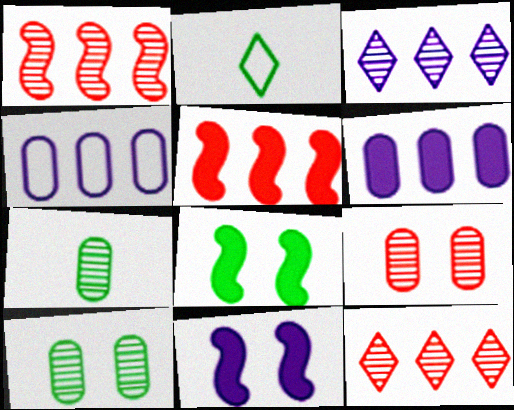[]